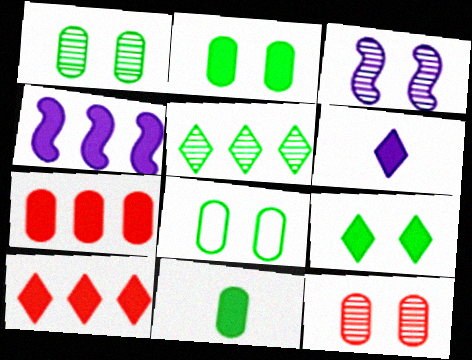[[1, 2, 8], 
[6, 9, 10]]